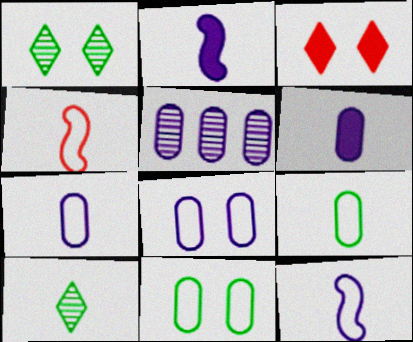[[4, 6, 10], 
[5, 6, 8]]